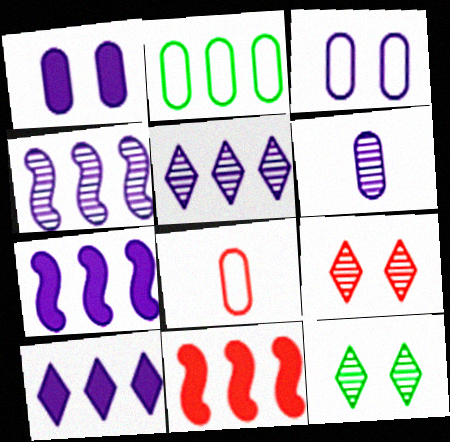[[2, 3, 8], 
[2, 5, 11], 
[7, 8, 12], 
[8, 9, 11]]